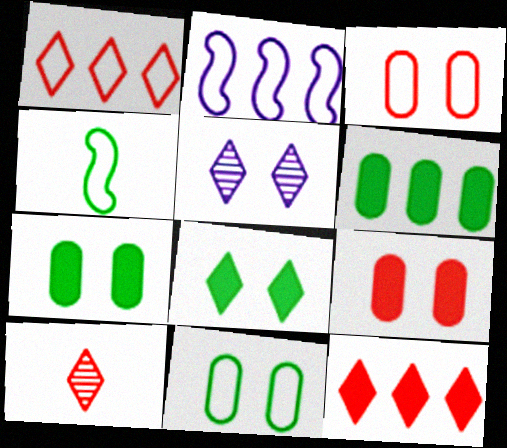[[2, 7, 10]]